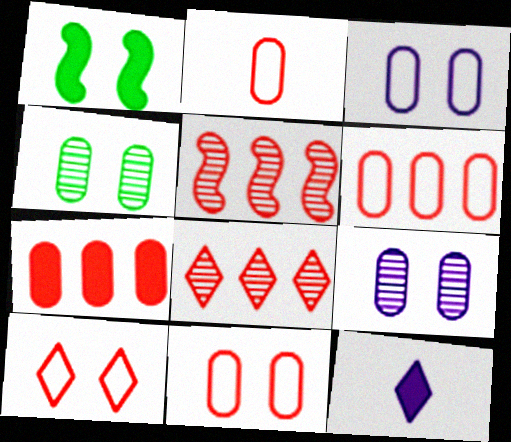[[1, 7, 12], 
[1, 9, 10], 
[2, 6, 11]]